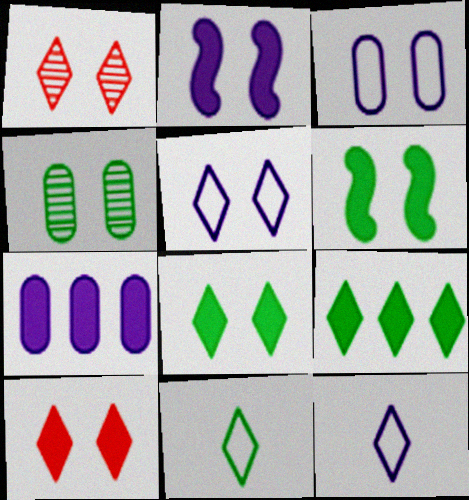[[1, 3, 6], 
[1, 5, 8], 
[1, 9, 12]]